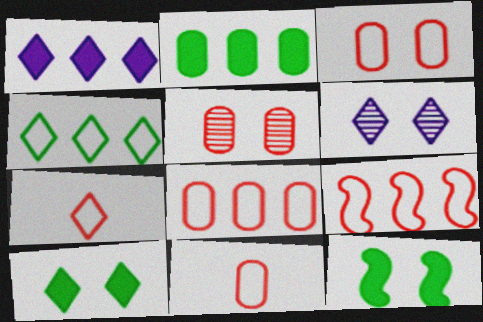[[3, 6, 12], 
[3, 7, 9], 
[3, 8, 11]]